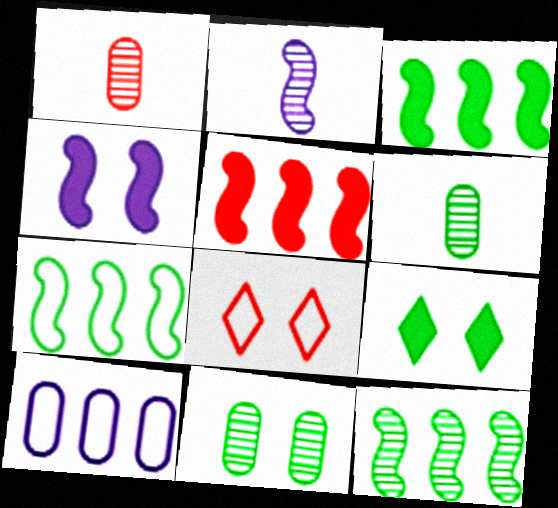[[1, 5, 8], 
[3, 7, 12], 
[4, 8, 11], 
[6, 7, 9]]